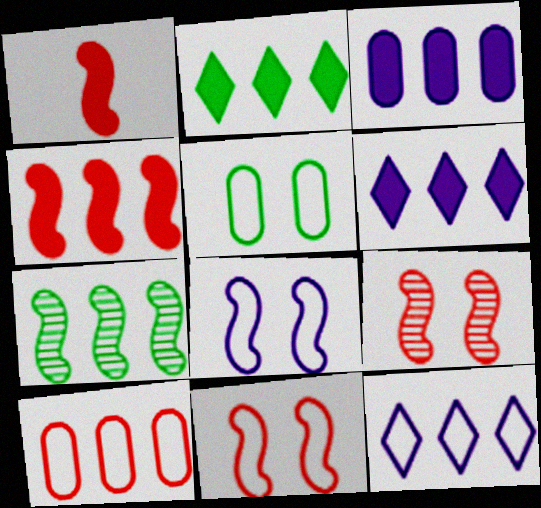[[1, 7, 8], 
[2, 3, 4], 
[6, 7, 10]]